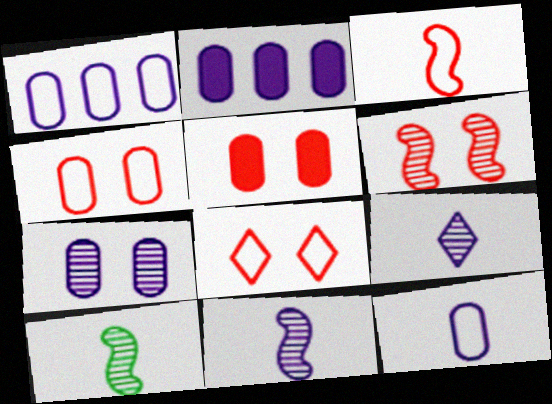[[2, 7, 12], 
[2, 8, 10], 
[5, 6, 8]]